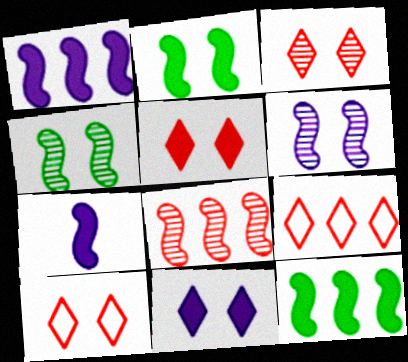[[3, 5, 10]]